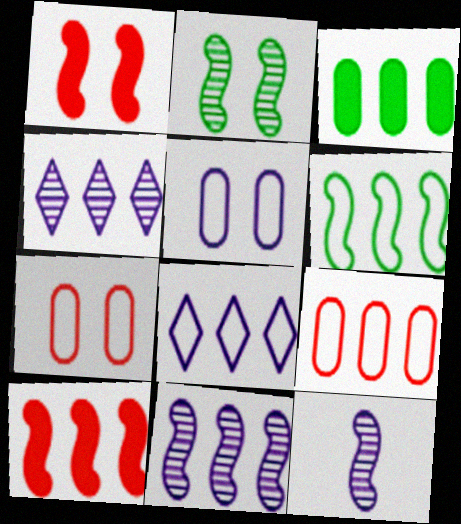[[1, 6, 12], 
[6, 8, 9], 
[6, 10, 11]]